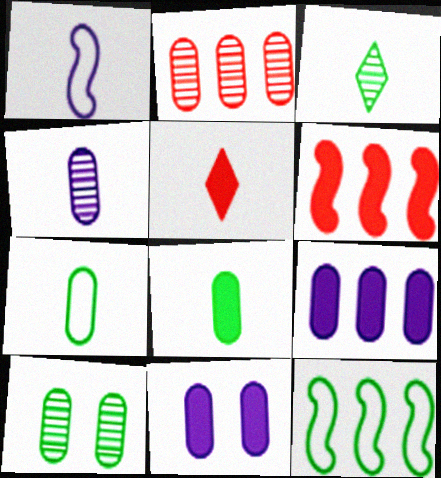[[2, 4, 10], 
[2, 7, 11]]